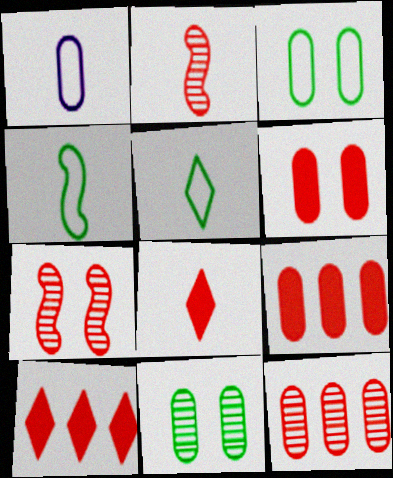[[1, 9, 11]]